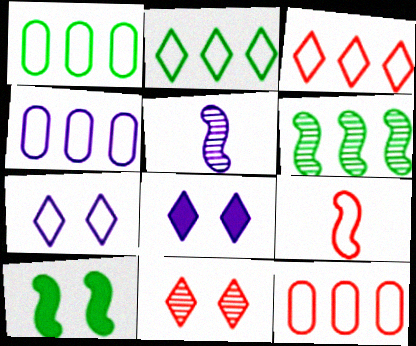[[1, 4, 12], 
[1, 7, 9], 
[4, 5, 8]]